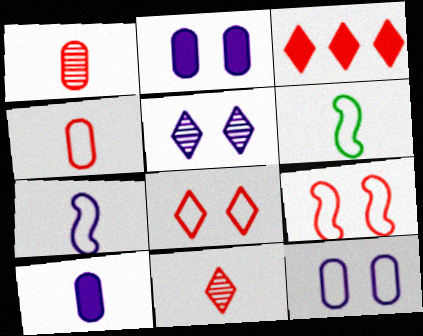[[1, 3, 9], 
[3, 8, 11], 
[6, 10, 11]]